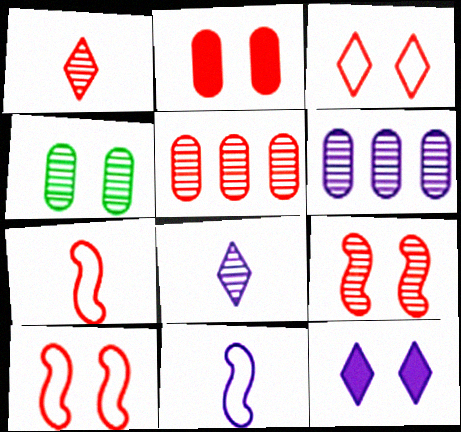[[1, 5, 9], 
[2, 3, 9], 
[4, 10, 12], 
[6, 11, 12]]